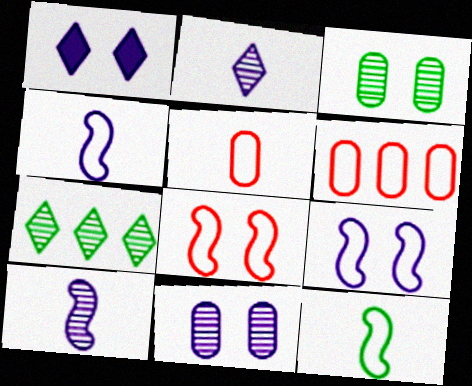[[1, 3, 8], 
[1, 9, 11]]